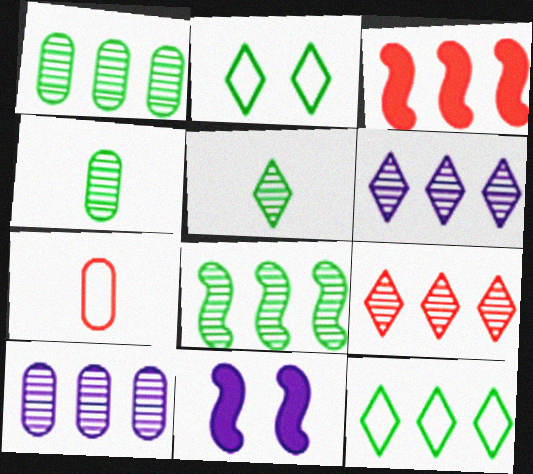[[3, 10, 12], 
[8, 9, 10]]